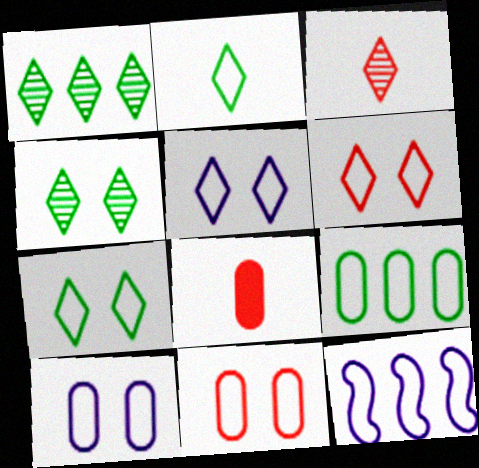[[2, 11, 12], 
[4, 8, 12], 
[5, 6, 7]]